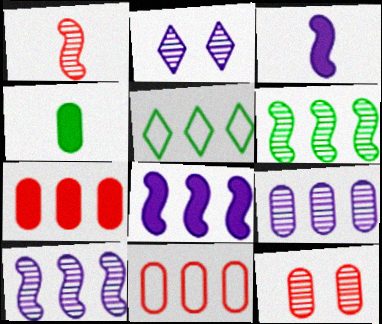[[3, 5, 12], 
[5, 7, 10]]